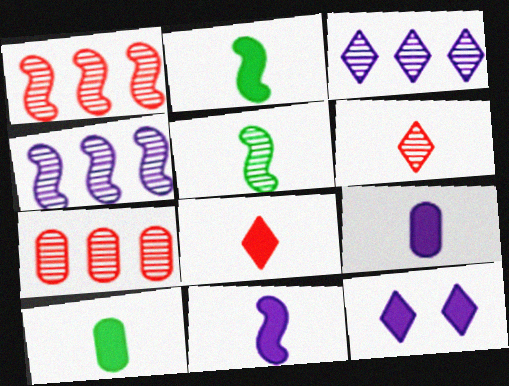[[2, 8, 9], 
[8, 10, 11]]